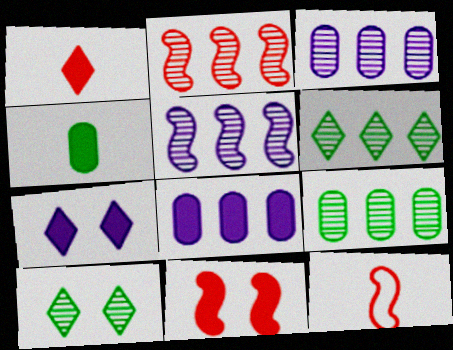[[2, 3, 6], 
[2, 11, 12], 
[7, 9, 12], 
[8, 10, 12]]